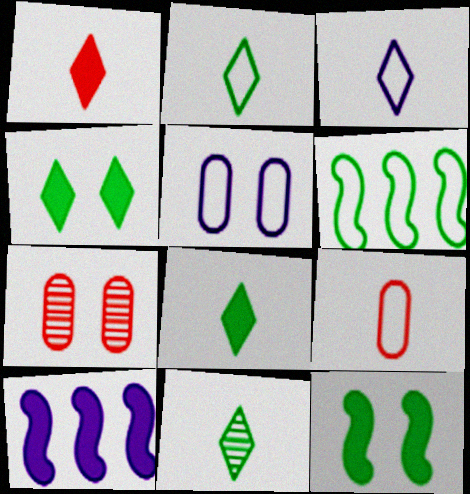[[1, 3, 11], 
[2, 7, 10], 
[2, 8, 11]]